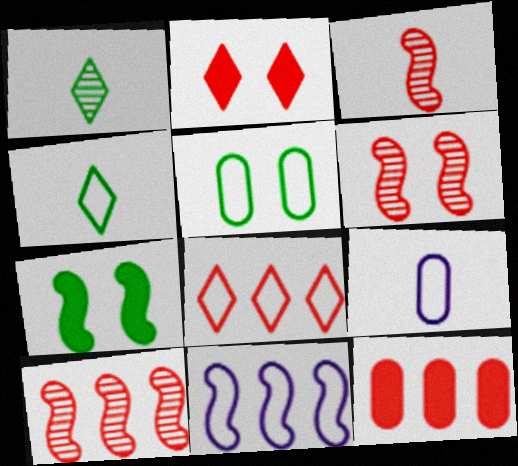[[3, 6, 10], 
[3, 7, 11], 
[8, 10, 12]]